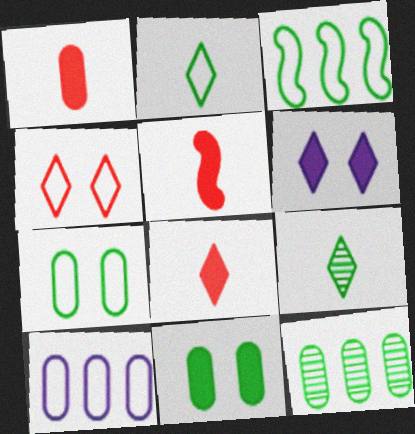[[1, 5, 8], 
[2, 3, 7], 
[3, 9, 11]]